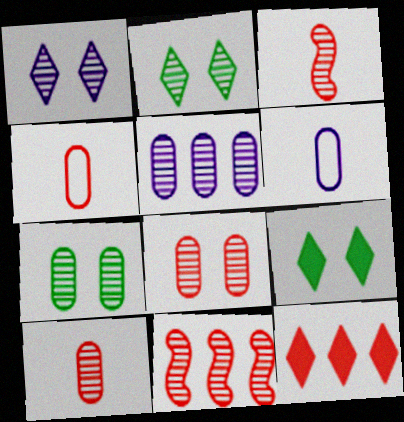[[2, 3, 5], 
[5, 7, 10], 
[6, 9, 11]]